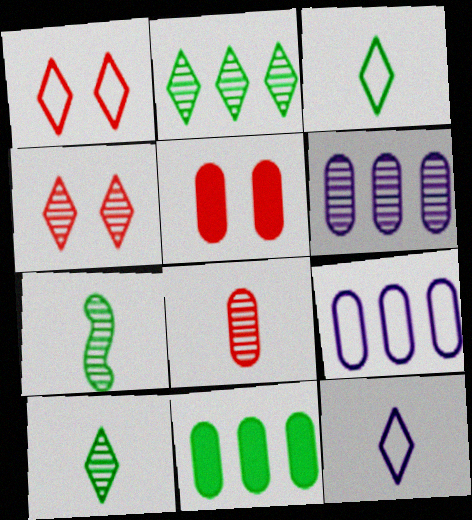[[4, 6, 7]]